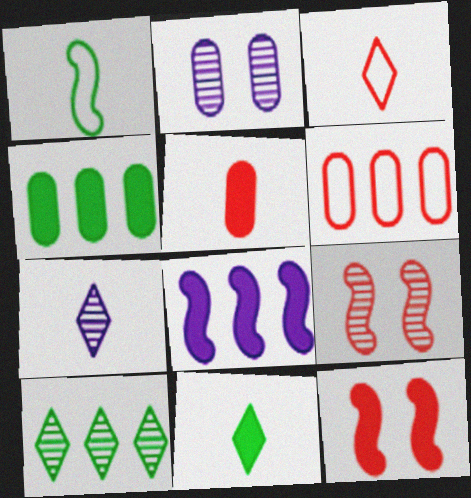[[1, 5, 7], 
[1, 8, 9], 
[3, 7, 11], 
[6, 8, 10]]